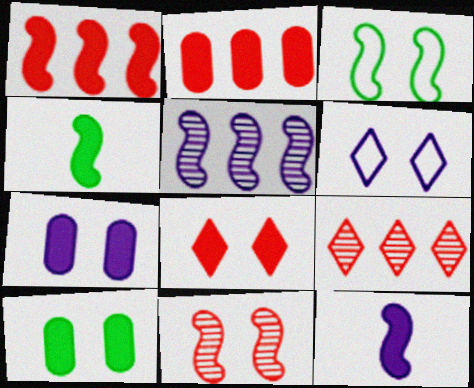[[6, 10, 11]]